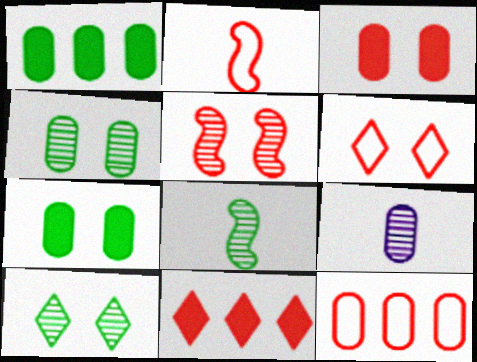[[2, 6, 12], 
[3, 5, 6], 
[7, 9, 12]]